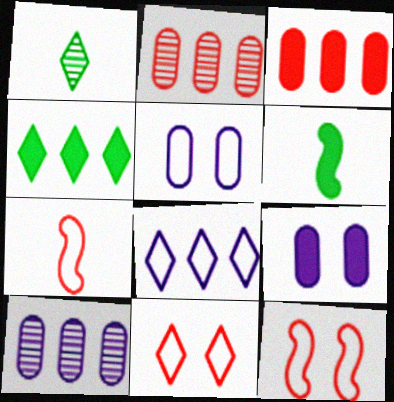[[6, 10, 11]]